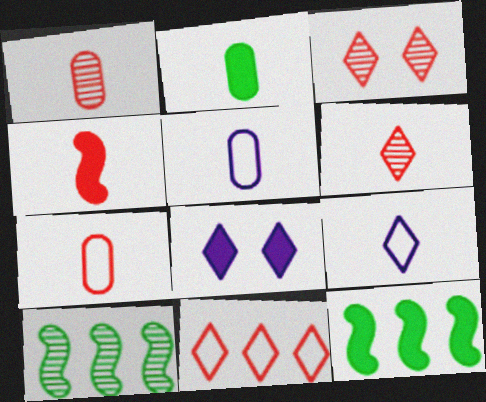[[1, 2, 5], 
[3, 5, 12], 
[4, 6, 7], 
[7, 8, 10]]